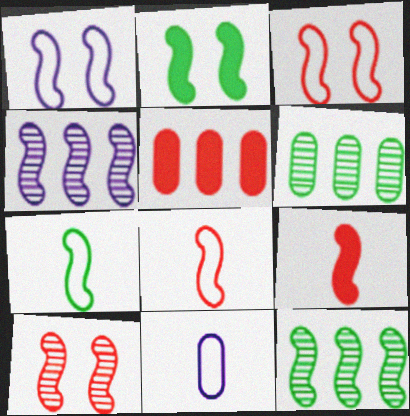[[1, 2, 10], 
[1, 9, 12], 
[2, 4, 8], 
[2, 7, 12]]